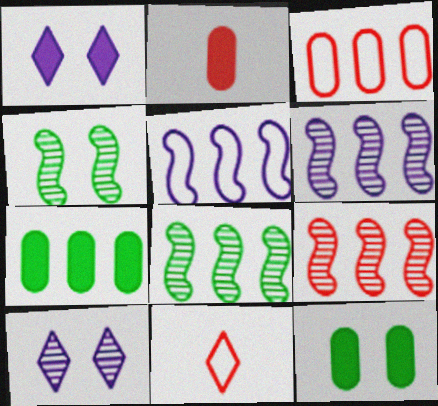[[6, 8, 9], 
[6, 11, 12]]